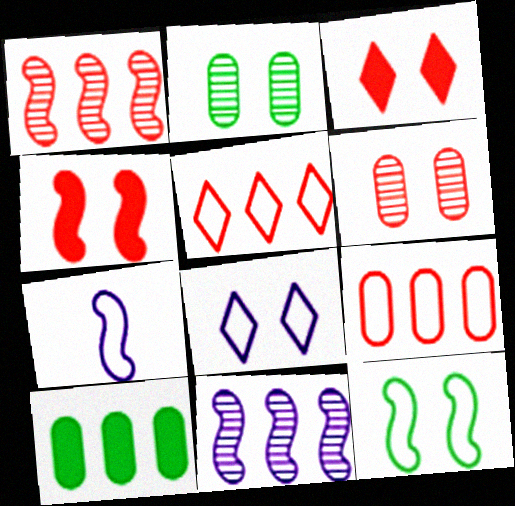[[2, 4, 8], 
[5, 10, 11]]